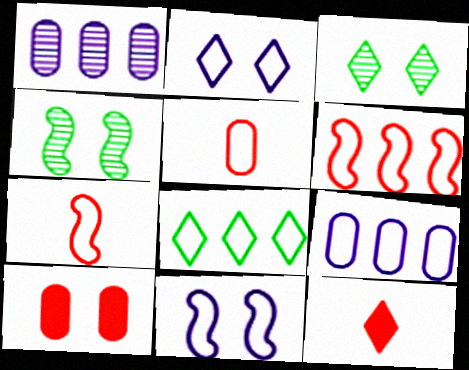[[2, 4, 10], 
[3, 10, 11], 
[4, 9, 12], 
[5, 8, 11], 
[6, 8, 9]]